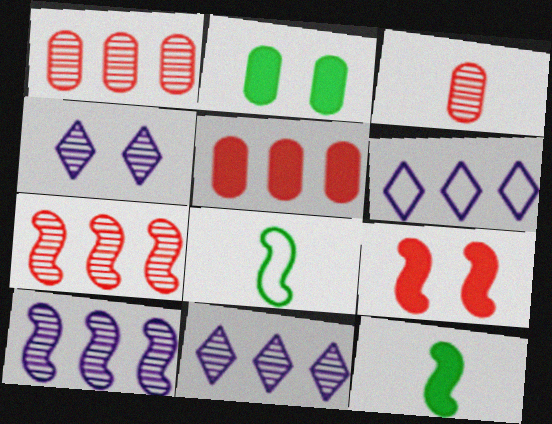[[4, 5, 8], 
[8, 9, 10]]